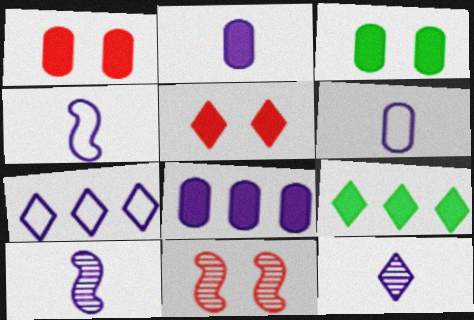[[2, 4, 12], 
[6, 9, 11]]